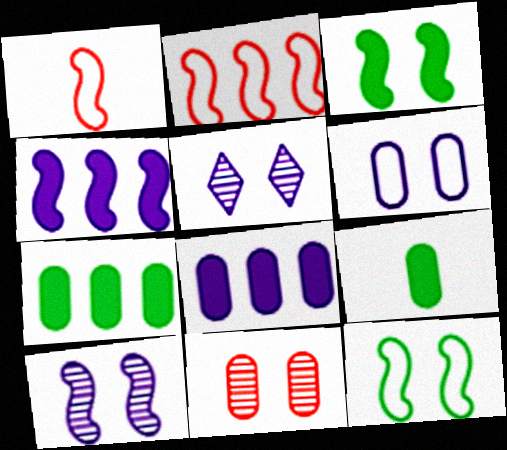[[1, 5, 7], 
[2, 5, 9]]